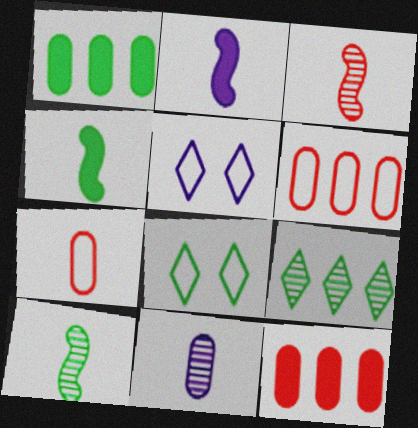[[1, 3, 5], 
[1, 8, 10], 
[5, 10, 12]]